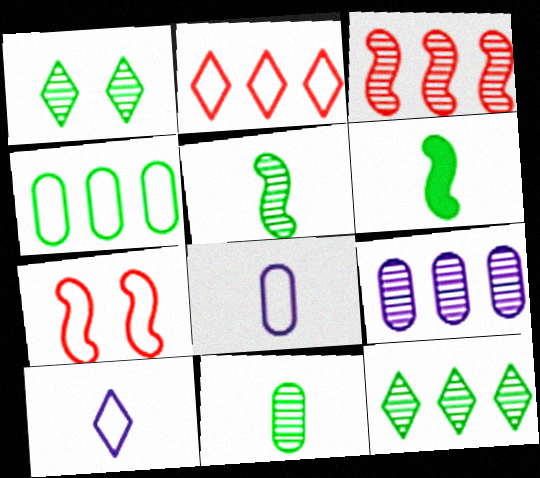[[1, 4, 6], 
[3, 9, 12], 
[4, 7, 10]]